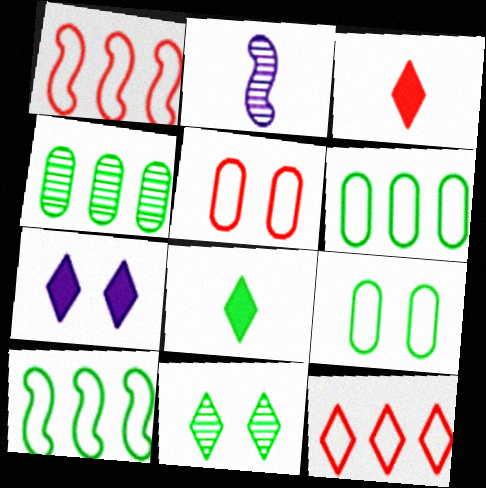[]